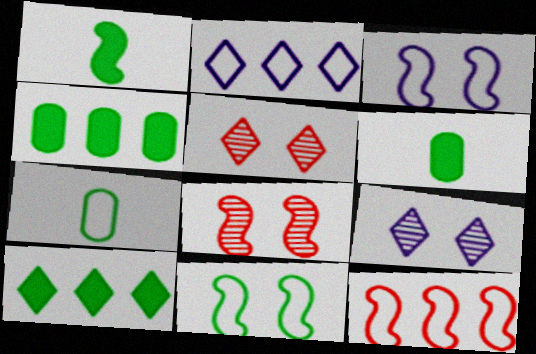[[2, 6, 8], 
[6, 9, 12]]